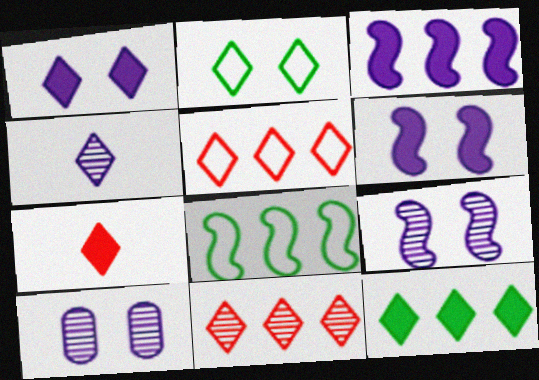[[1, 7, 12], 
[7, 8, 10]]